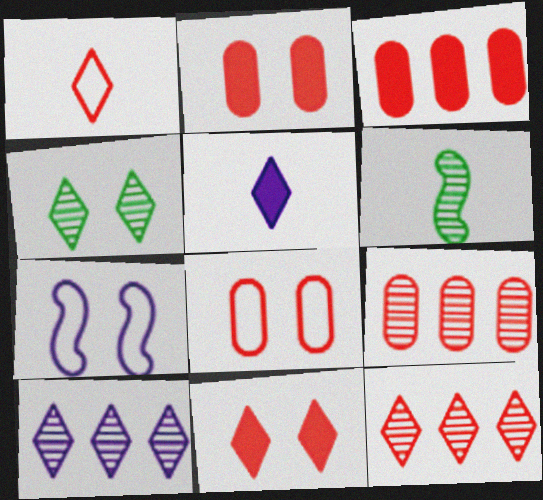[[1, 11, 12], 
[2, 4, 7]]